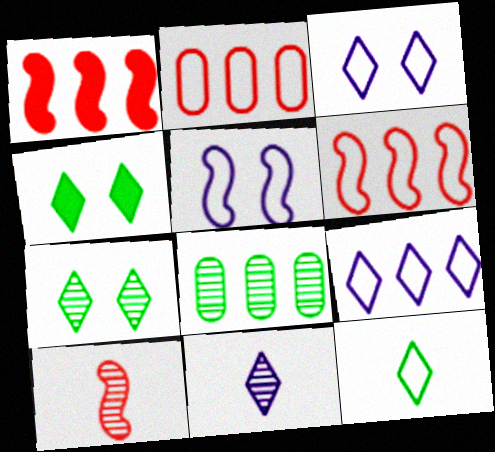[[1, 8, 9], 
[2, 5, 12]]